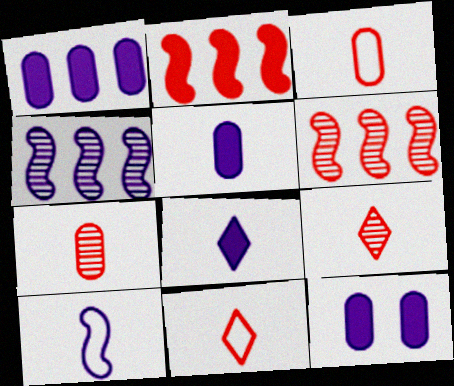[[1, 5, 12]]